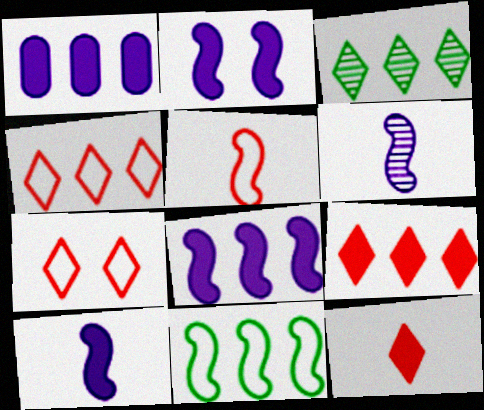[[2, 8, 10]]